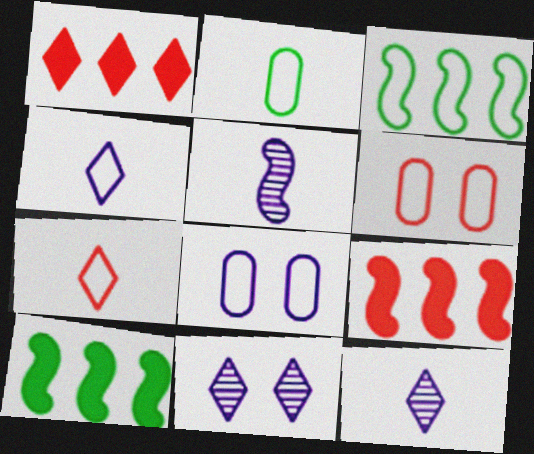[[2, 9, 11], 
[3, 4, 6], 
[3, 7, 8], 
[6, 10, 12]]